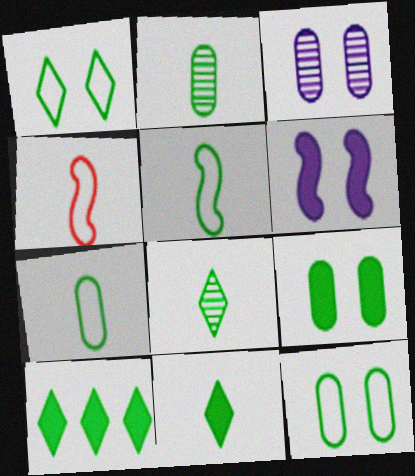[[1, 8, 10], 
[2, 5, 11], 
[3, 4, 10]]